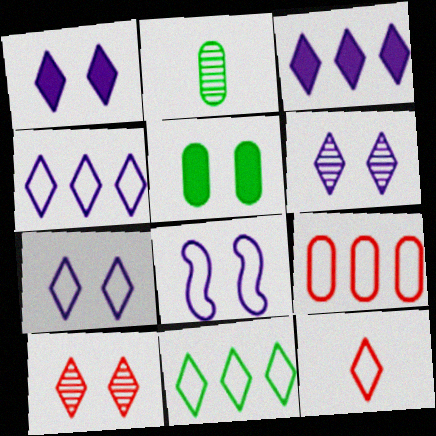[[1, 6, 7], 
[5, 8, 10], 
[7, 11, 12]]